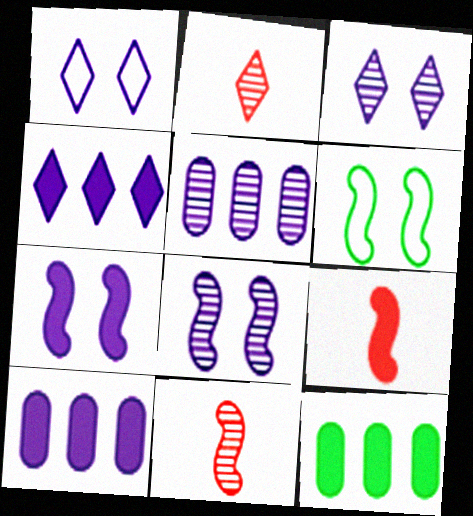[[1, 11, 12], 
[2, 6, 10]]